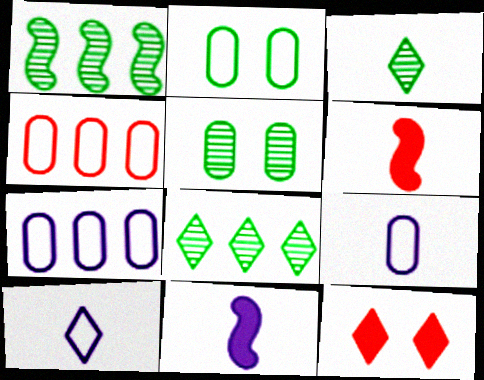[[1, 3, 5], 
[1, 9, 12], 
[2, 4, 9], 
[3, 6, 9], 
[8, 10, 12]]